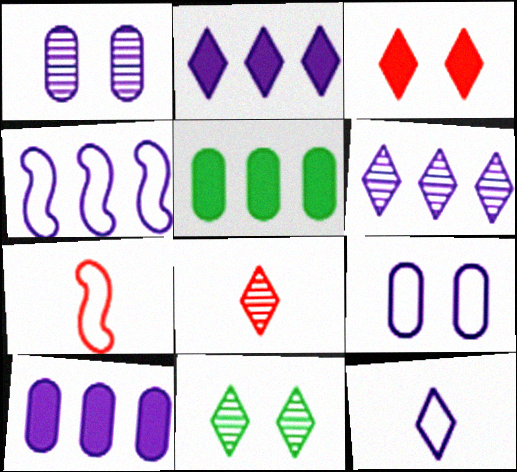[[4, 6, 10], 
[4, 9, 12], 
[6, 8, 11], 
[7, 10, 11]]